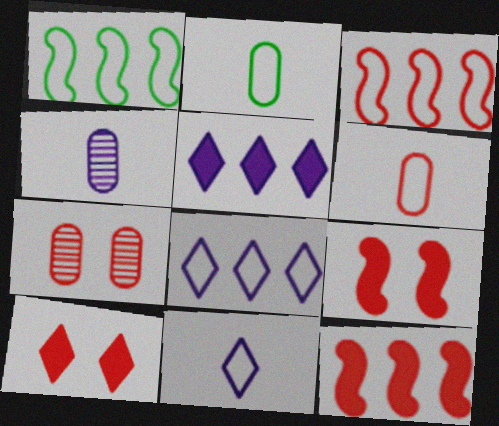[[1, 4, 10]]